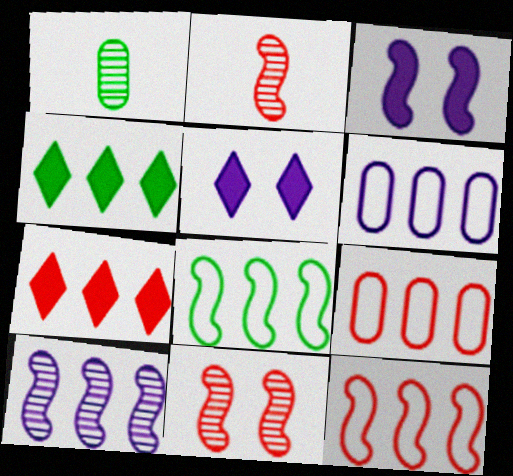[[1, 5, 12], 
[2, 3, 8], 
[4, 9, 10]]